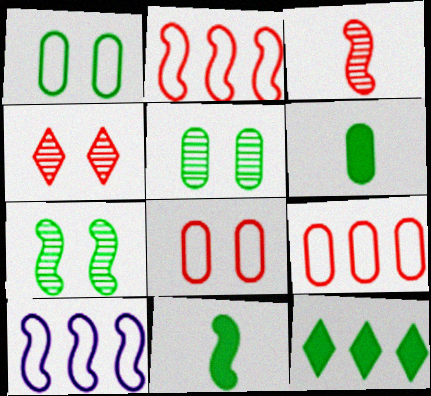[[4, 6, 10]]